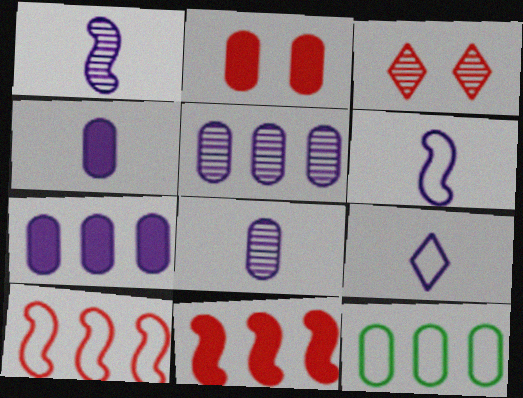[[1, 4, 9], 
[2, 8, 12]]